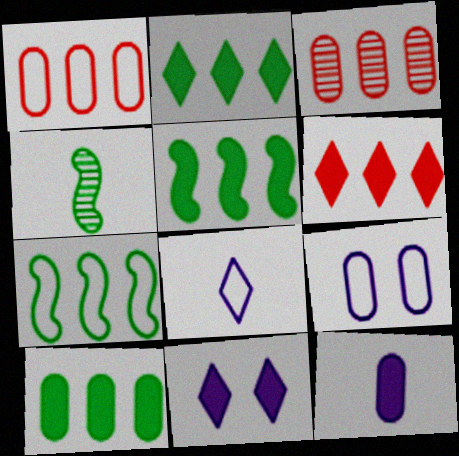[[1, 4, 11], 
[2, 5, 10], 
[4, 6, 9]]